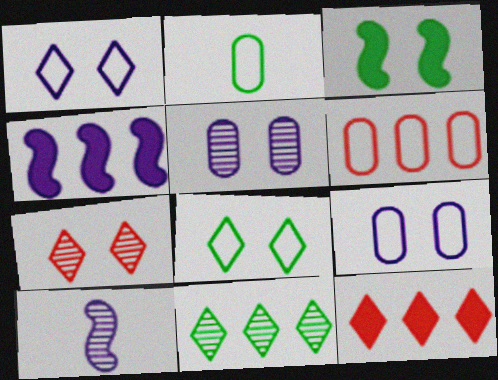[[2, 3, 11], 
[2, 4, 7], 
[2, 6, 9], 
[3, 7, 9], 
[4, 6, 11]]